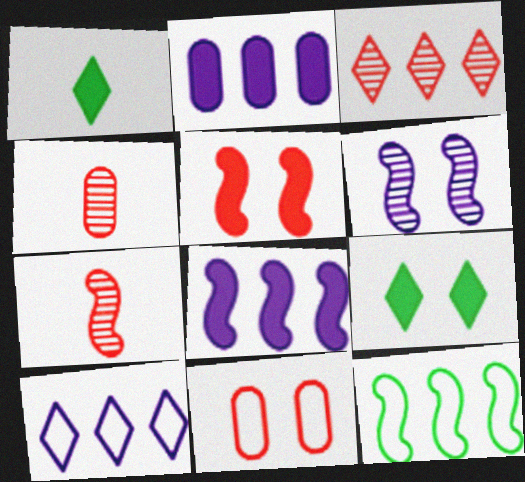[[1, 2, 5], 
[2, 3, 12], 
[6, 9, 11]]